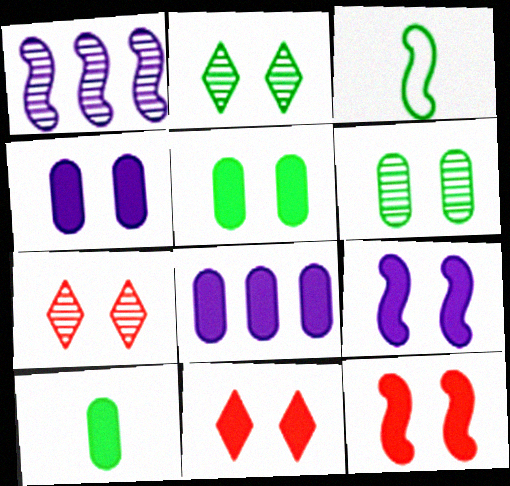[[1, 3, 12], 
[3, 7, 8], 
[5, 9, 11]]